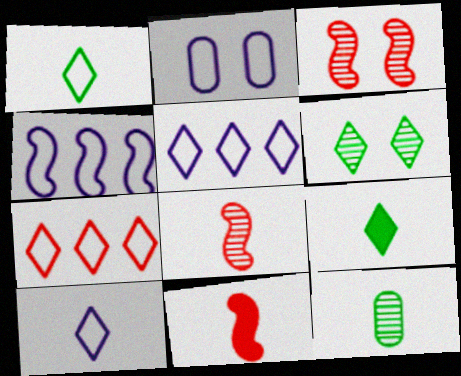[[2, 4, 10], 
[10, 11, 12]]